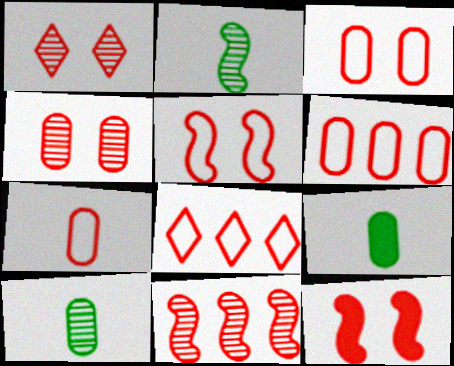[[1, 3, 12], 
[3, 6, 7], 
[5, 7, 8]]